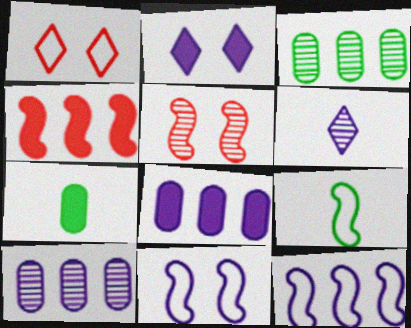[[2, 4, 7], 
[3, 5, 6], 
[6, 8, 11]]